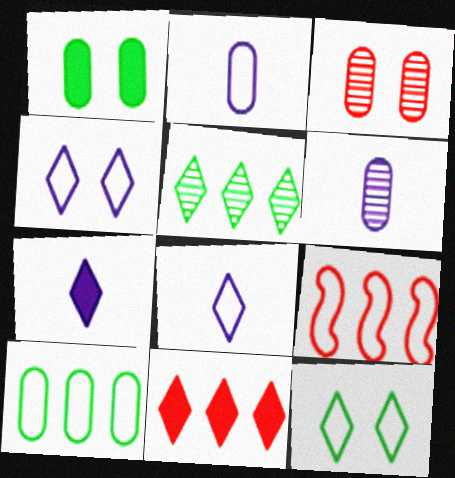[[2, 9, 12]]